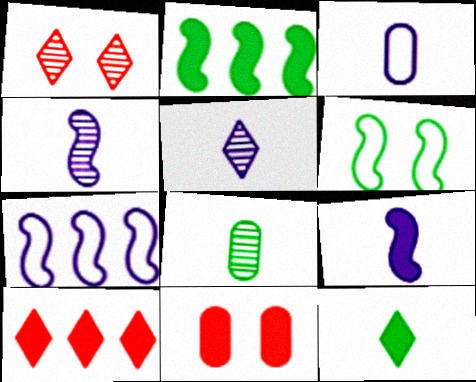[[1, 2, 3], 
[3, 5, 9]]